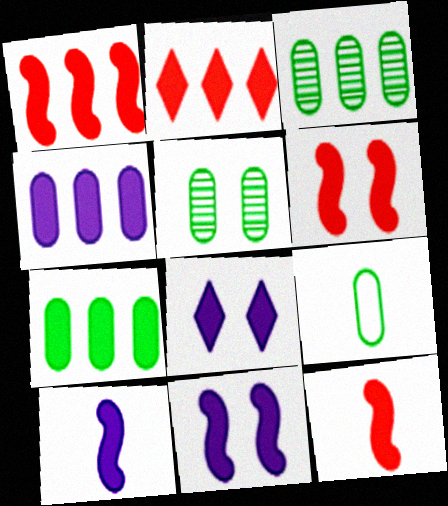[[1, 6, 12], 
[4, 8, 10], 
[5, 7, 9], 
[7, 8, 12]]